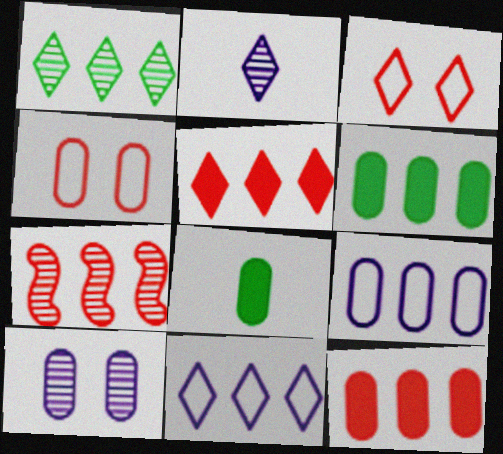[[1, 5, 11], 
[6, 7, 11]]